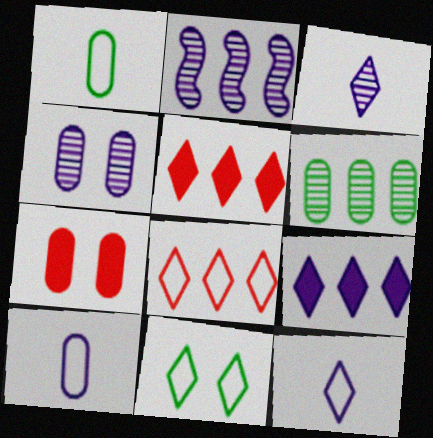[[2, 3, 4], 
[3, 5, 11], 
[6, 7, 10], 
[8, 11, 12]]